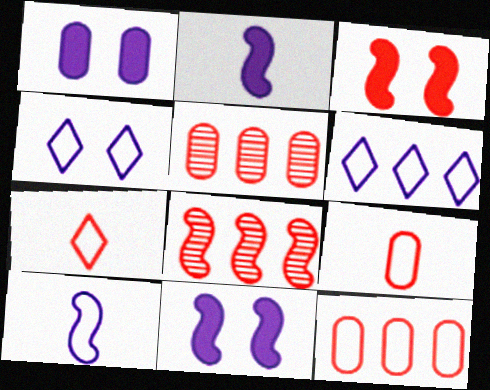[[3, 5, 7]]